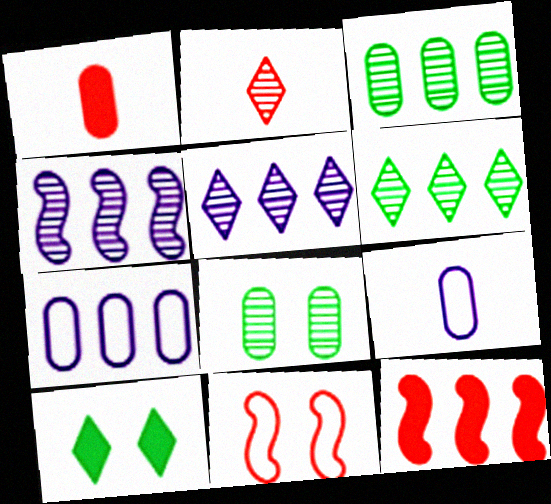[[1, 7, 8], 
[2, 4, 8], 
[6, 7, 12]]